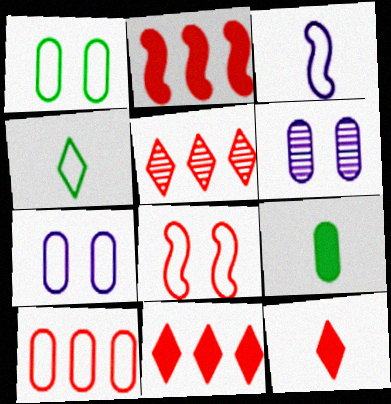[[2, 4, 6], 
[2, 5, 10], 
[6, 9, 10]]